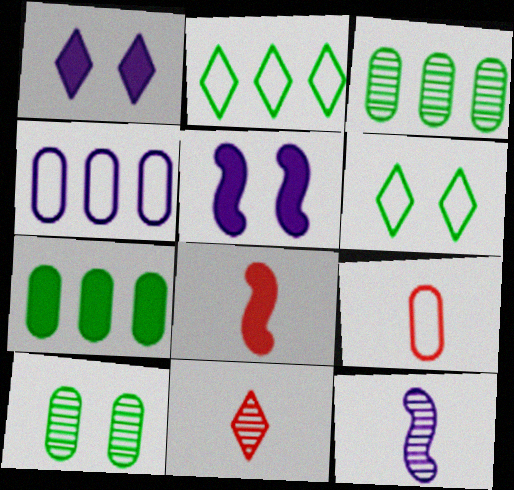[[1, 2, 11], 
[1, 4, 12], 
[1, 7, 8], 
[8, 9, 11]]